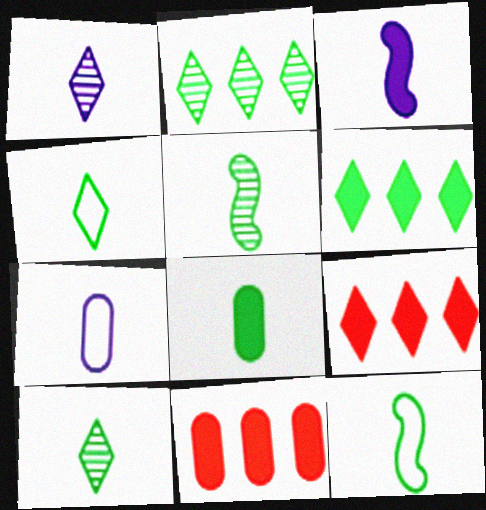[[1, 3, 7], 
[4, 5, 8], 
[8, 10, 12]]